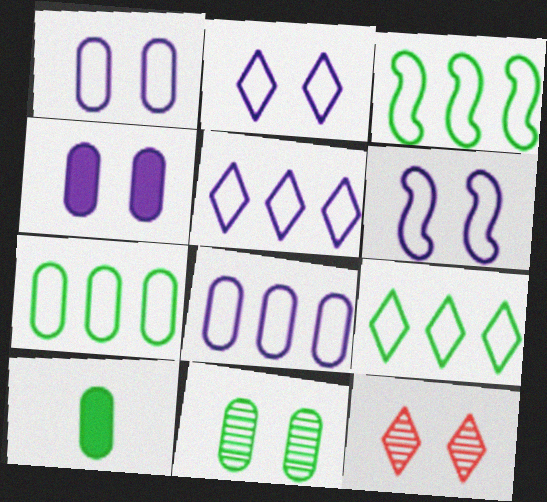[[1, 2, 6], 
[3, 7, 9], 
[7, 10, 11]]